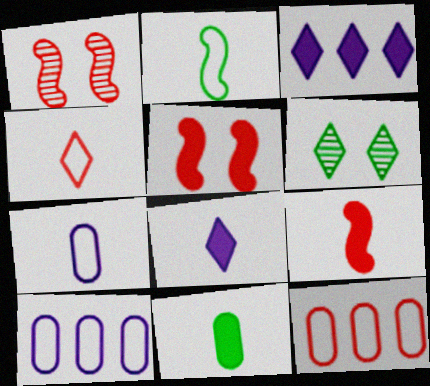[[2, 4, 7], 
[3, 4, 6], 
[3, 5, 11], 
[6, 9, 10], 
[8, 9, 11]]